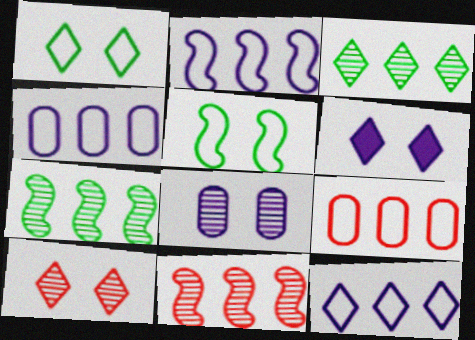[[1, 6, 10], 
[2, 4, 12]]